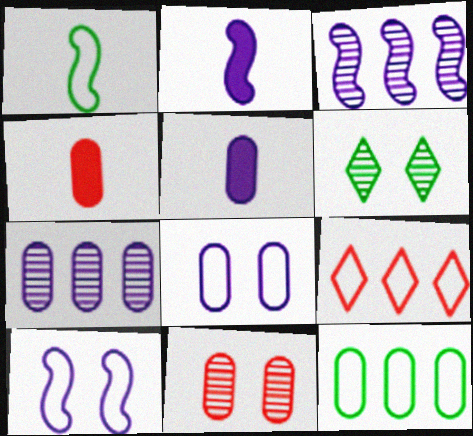[[1, 8, 9], 
[2, 3, 10], 
[5, 7, 8], 
[5, 11, 12]]